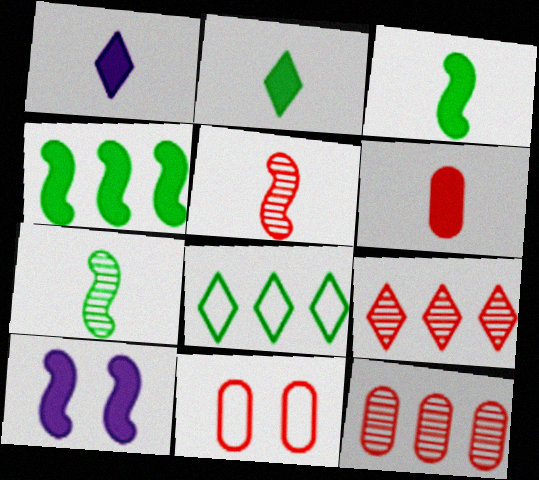[[1, 3, 6], 
[6, 11, 12]]